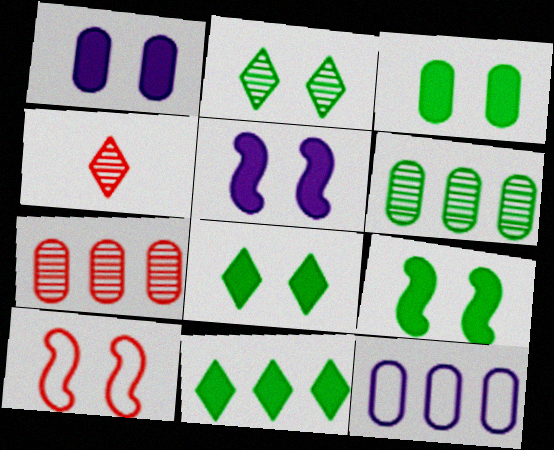[[1, 2, 10], 
[3, 8, 9], 
[4, 9, 12]]